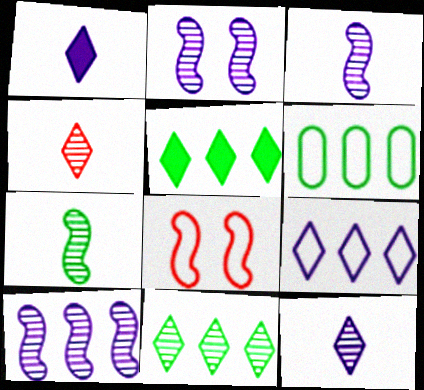[[2, 3, 10]]